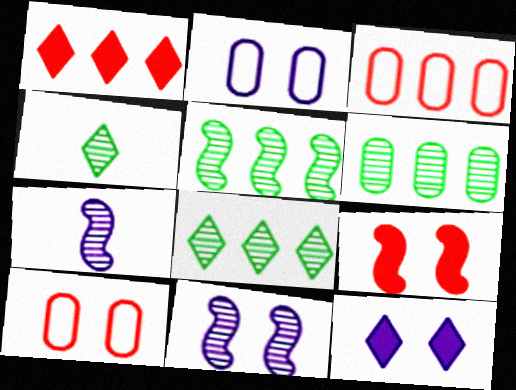[[2, 11, 12], 
[5, 6, 8]]